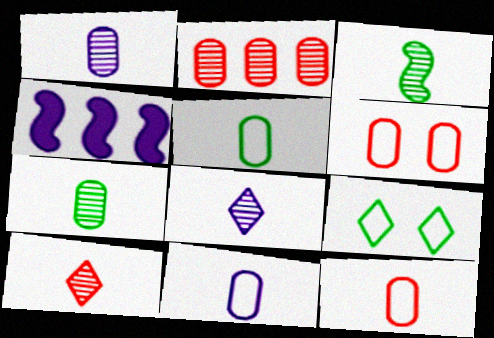[[1, 3, 10], 
[5, 11, 12]]